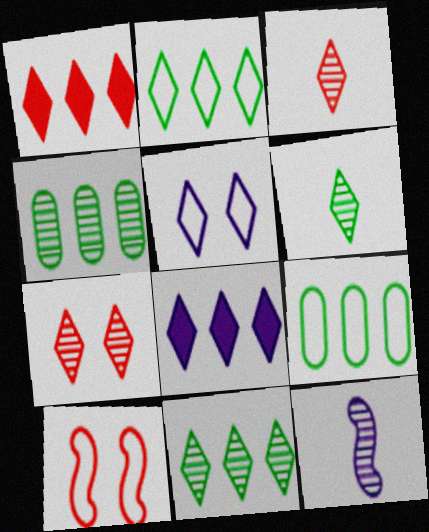[[1, 5, 6], 
[4, 7, 12]]